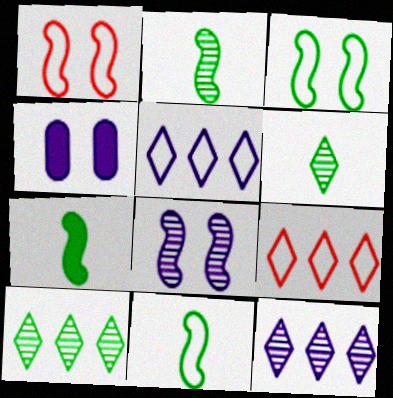[[2, 4, 9], 
[2, 7, 11]]